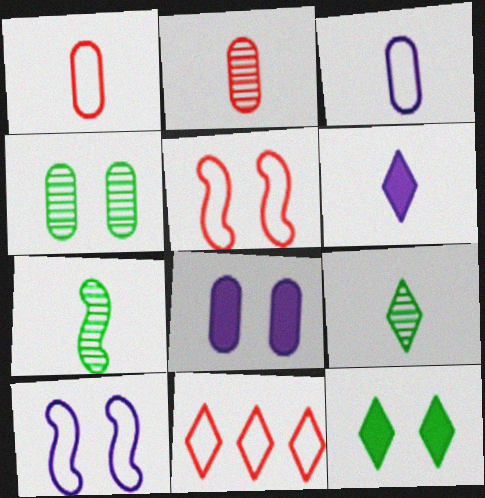[[1, 5, 11], 
[1, 6, 7], 
[7, 8, 11]]